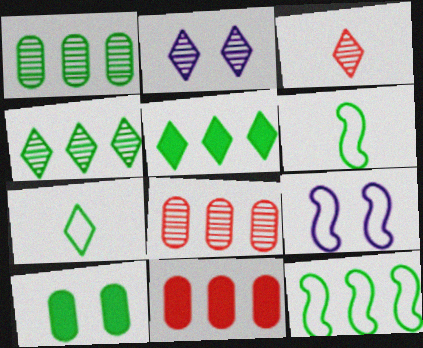[[1, 5, 12], 
[2, 3, 4], 
[2, 6, 11], 
[4, 6, 10]]